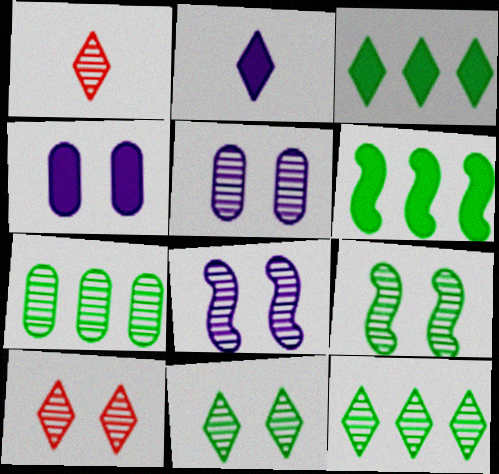[[1, 7, 8], 
[5, 9, 10]]